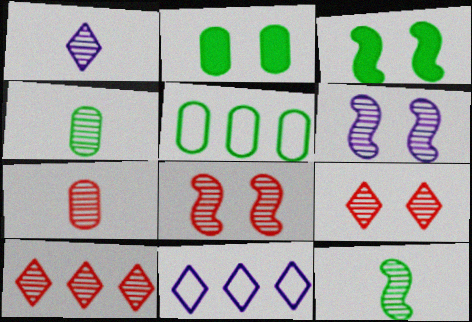[[1, 7, 12], 
[2, 4, 5], 
[3, 7, 11], 
[4, 6, 10], 
[7, 8, 10]]